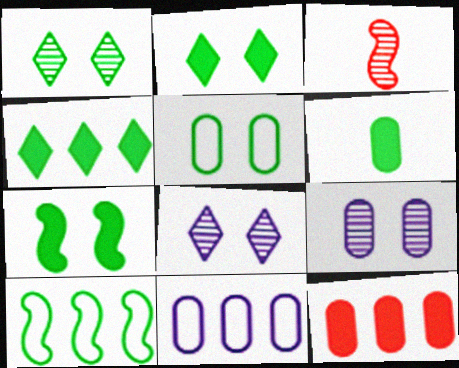[[1, 5, 7], 
[1, 6, 10], 
[2, 3, 11], 
[4, 6, 7]]